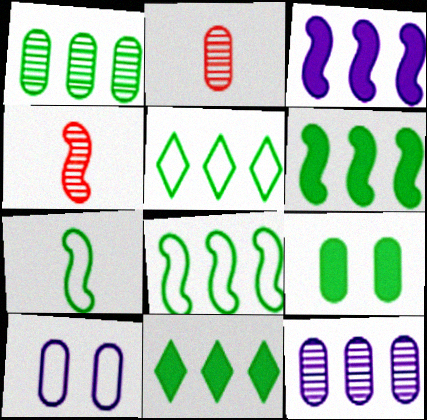[[1, 5, 6], 
[1, 8, 11], 
[4, 10, 11]]